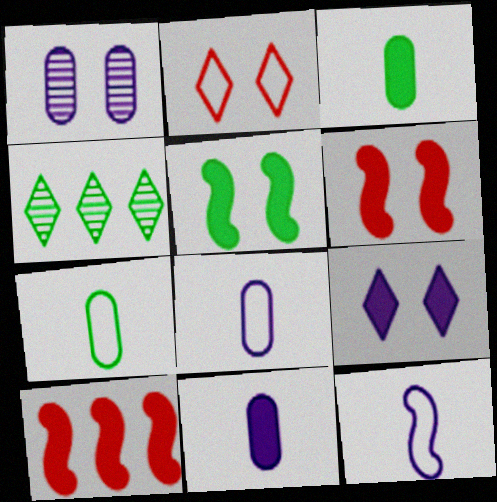[[1, 2, 5], 
[3, 9, 10], 
[4, 5, 7], 
[4, 6, 8]]